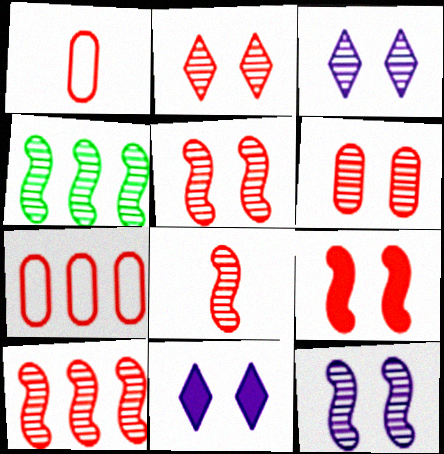[[1, 4, 11], 
[2, 5, 6], 
[4, 8, 12], 
[5, 8, 10]]